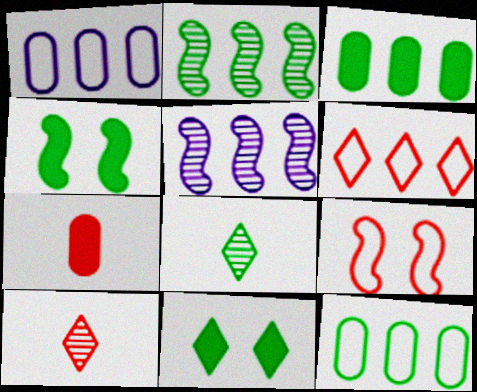[[1, 4, 10], 
[3, 5, 6], 
[4, 8, 12]]